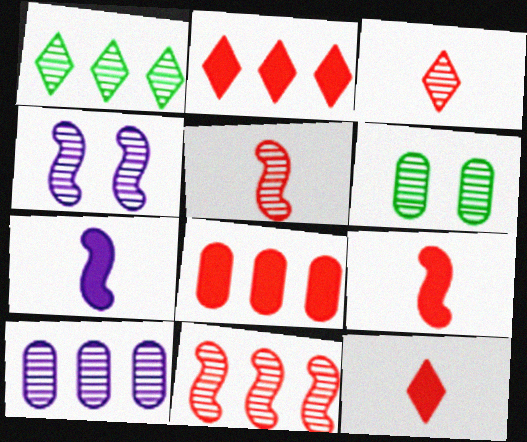[[1, 10, 11]]